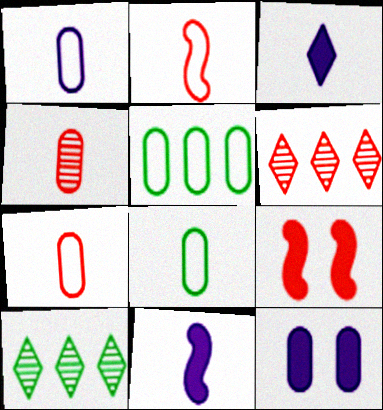[[1, 7, 8], 
[1, 9, 10], 
[2, 10, 12], 
[4, 5, 12], 
[6, 7, 9]]